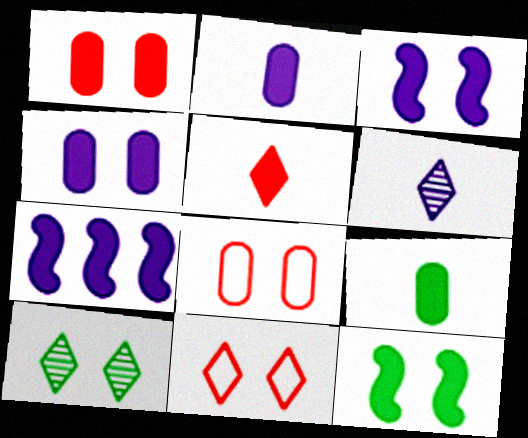[[3, 8, 10]]